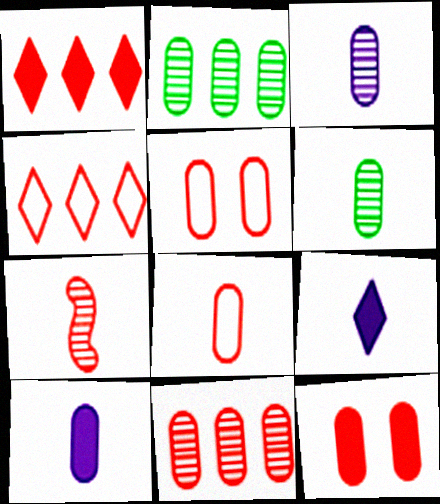[[1, 5, 7], 
[2, 5, 10], 
[4, 7, 12], 
[6, 8, 10], 
[8, 11, 12]]